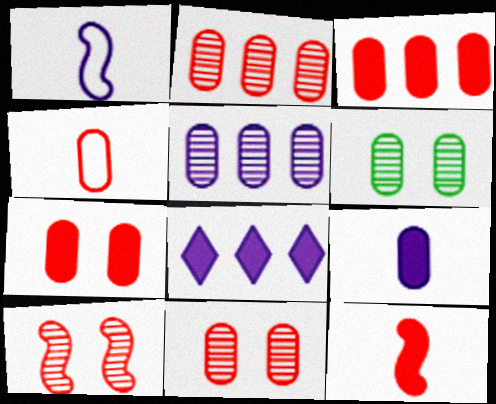[[2, 4, 7], 
[3, 4, 11]]